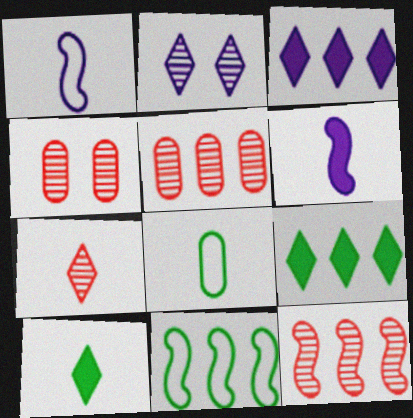[[1, 4, 9], 
[3, 5, 11], 
[4, 7, 12], 
[6, 7, 8]]